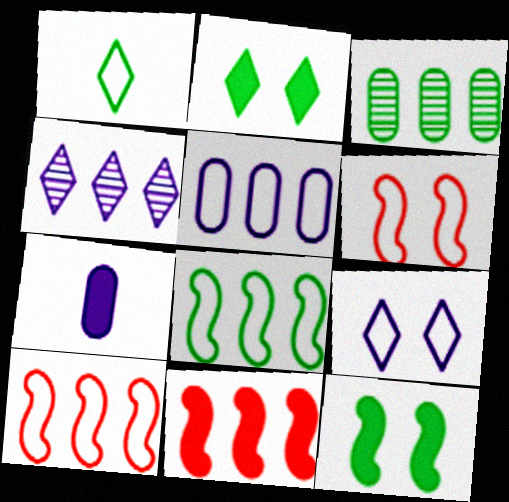[[1, 3, 12], 
[1, 5, 6], 
[2, 7, 11]]